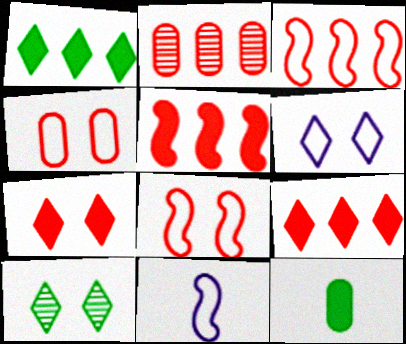[[2, 3, 9], 
[6, 7, 10]]